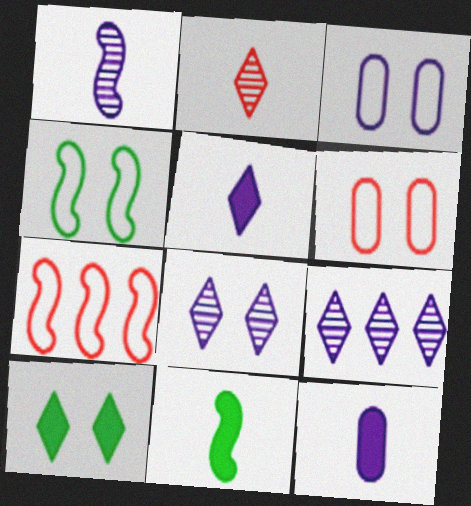[[6, 9, 11]]